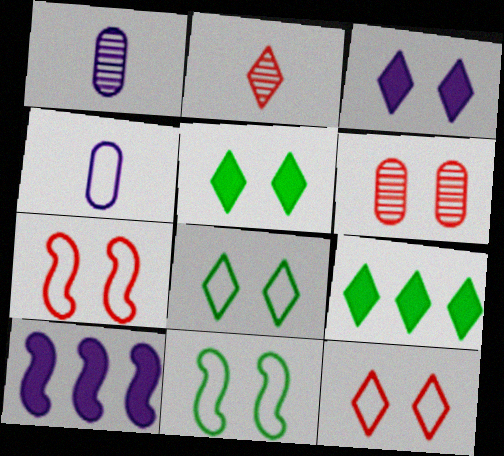[[1, 7, 9], 
[3, 6, 11]]